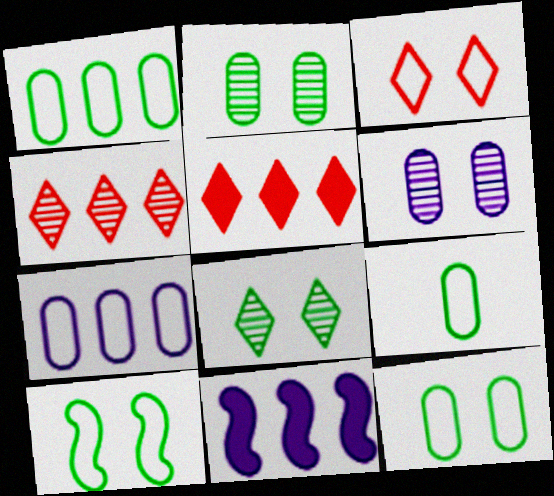[[1, 4, 11], 
[1, 9, 12]]